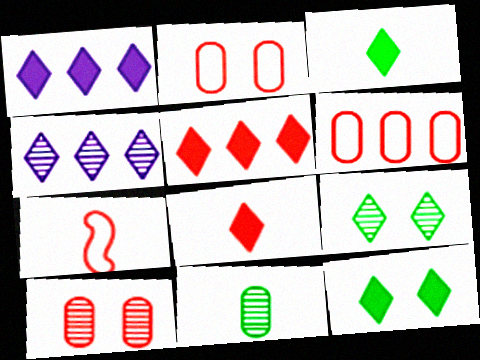[[1, 8, 12], 
[5, 7, 10]]